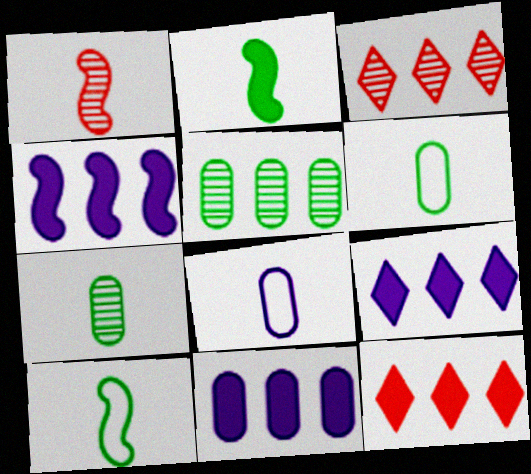[[4, 9, 11]]